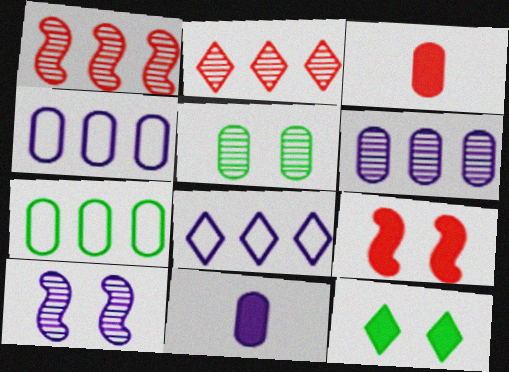[[3, 4, 5], 
[8, 10, 11]]